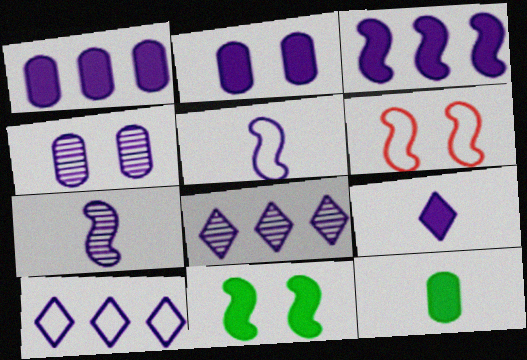[[2, 3, 9], 
[2, 5, 8], 
[2, 7, 10], 
[4, 7, 8], 
[6, 8, 12]]